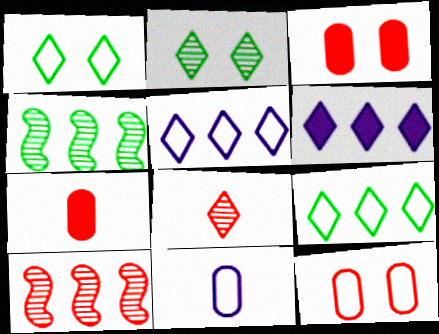[[1, 6, 8]]